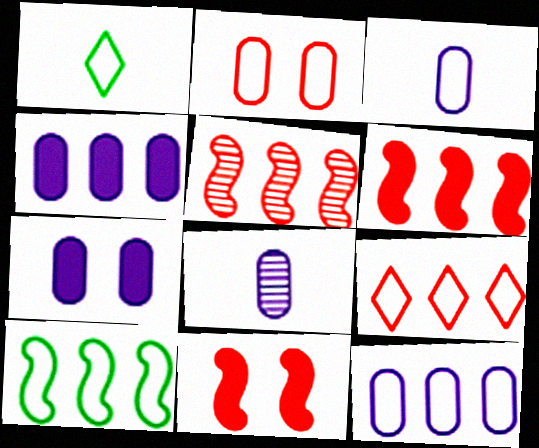[[1, 5, 7], 
[7, 8, 12], 
[9, 10, 12]]